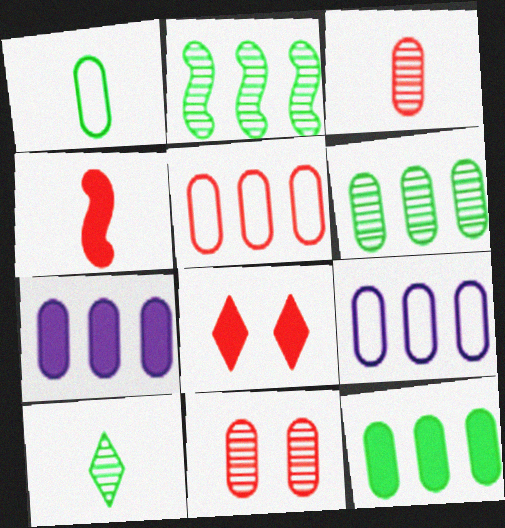[[1, 7, 11], 
[5, 6, 7]]